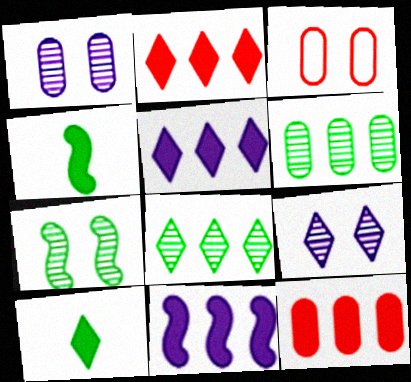[]